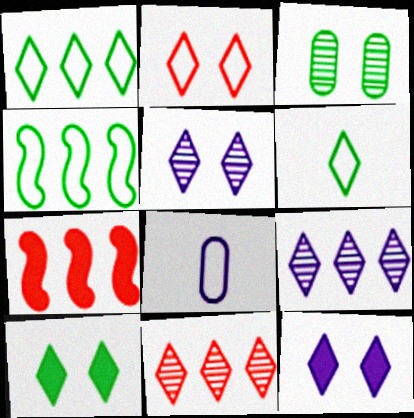[[2, 4, 8], 
[2, 5, 10], 
[6, 11, 12]]